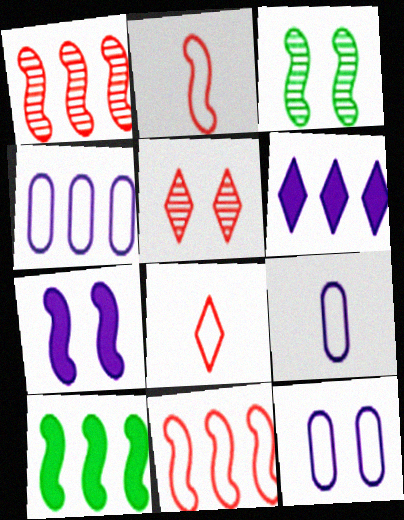[[4, 9, 12], 
[5, 9, 10]]